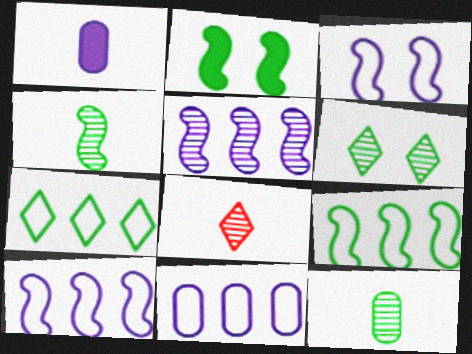[[2, 4, 9], 
[2, 7, 12], 
[2, 8, 11]]